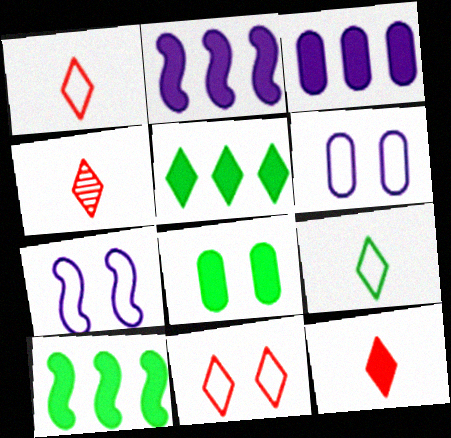[[1, 4, 12], 
[2, 8, 12], 
[4, 6, 10]]